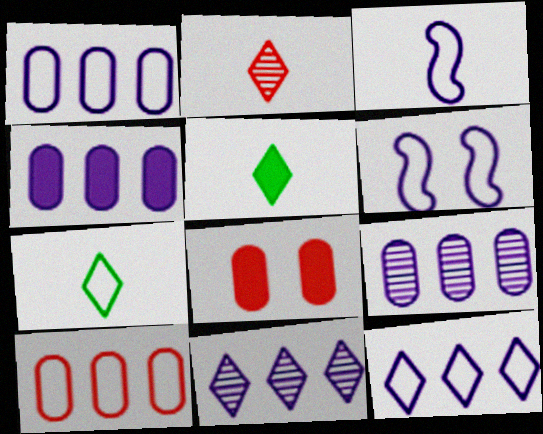[[1, 4, 9], 
[6, 7, 10]]